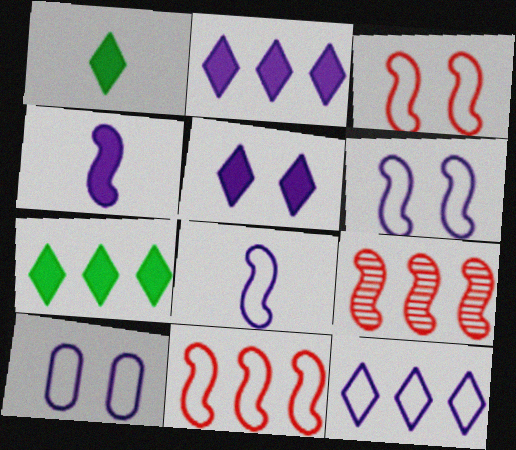[[1, 9, 10], 
[8, 10, 12]]